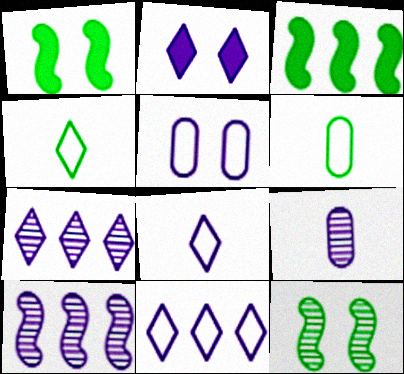[[2, 7, 8]]